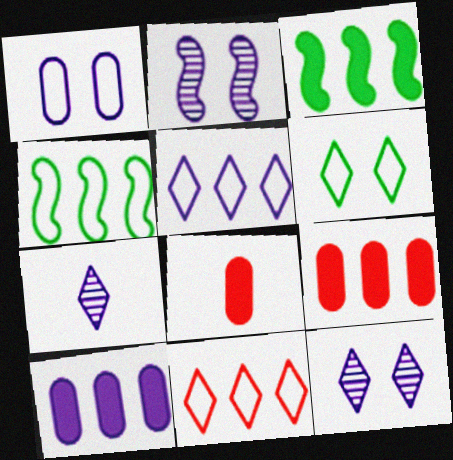[[4, 8, 12]]